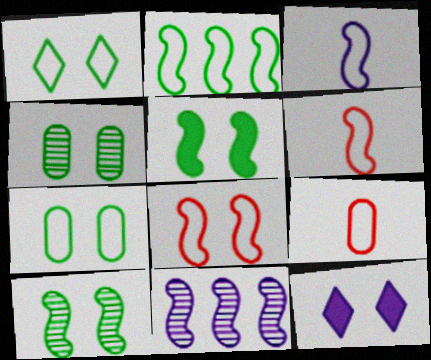[[1, 4, 5], 
[2, 3, 8], 
[4, 8, 12], 
[5, 6, 11]]